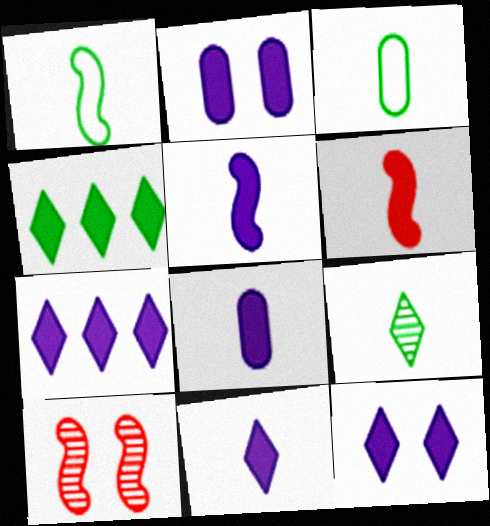[[2, 4, 6], 
[2, 5, 7], 
[3, 7, 10], 
[5, 8, 11], 
[7, 11, 12]]